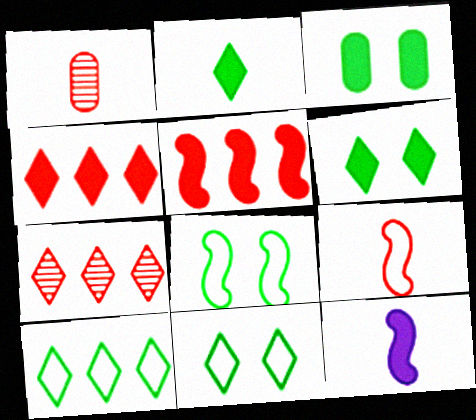[[3, 4, 12]]